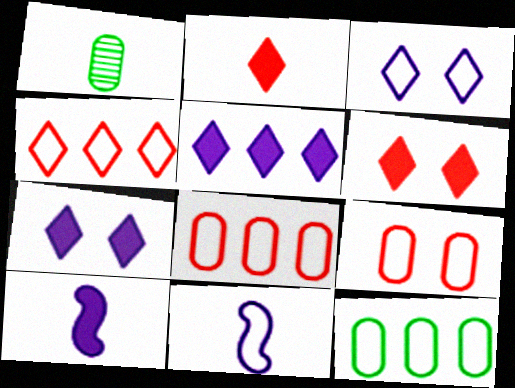[[1, 2, 11]]